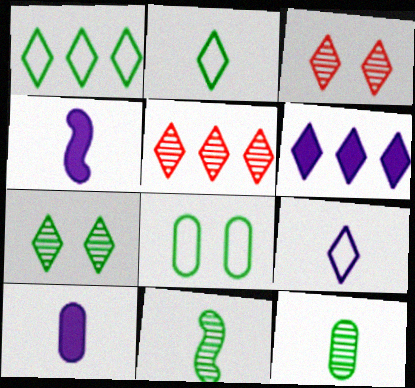[[1, 5, 6], 
[2, 3, 6], 
[4, 5, 8]]